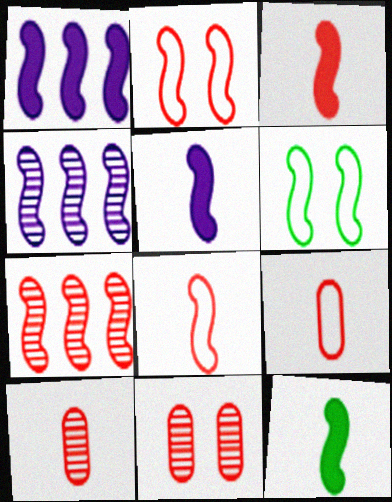[[2, 3, 7], 
[2, 4, 12], 
[3, 4, 6], 
[3, 5, 12], 
[5, 6, 7]]